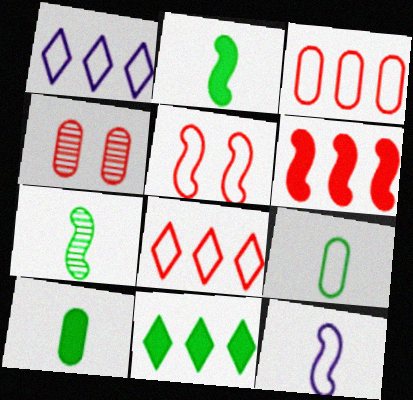[[1, 2, 4], 
[1, 5, 9], 
[4, 11, 12]]